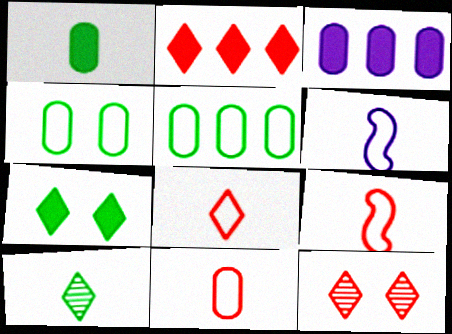[[2, 8, 12], 
[8, 9, 11]]